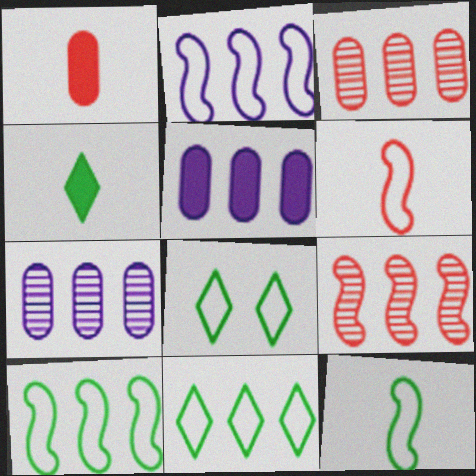[[5, 9, 11]]